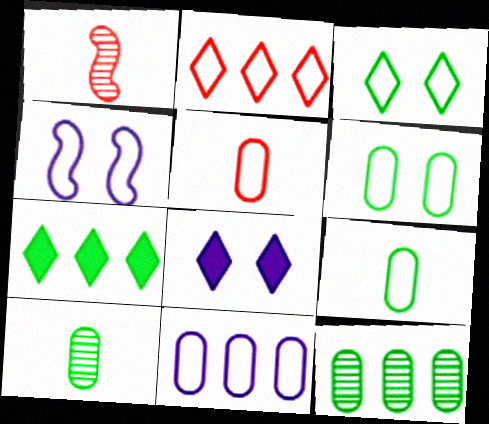[[2, 4, 9], 
[5, 6, 11]]